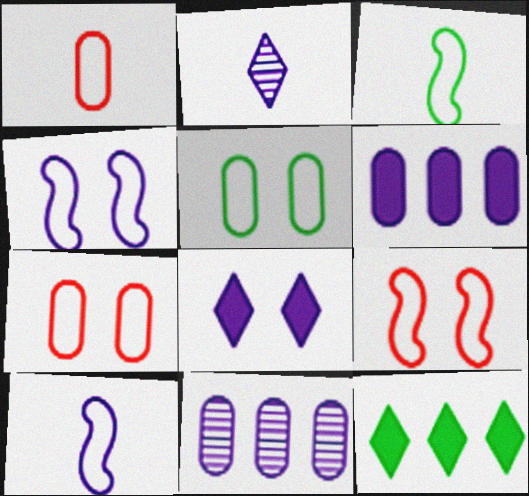[[2, 4, 6], 
[8, 10, 11]]